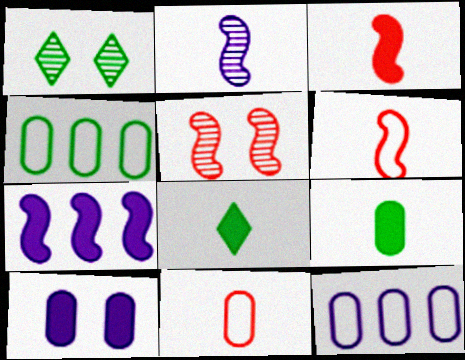[[1, 3, 12], 
[1, 7, 11], 
[2, 8, 11], 
[5, 8, 12]]